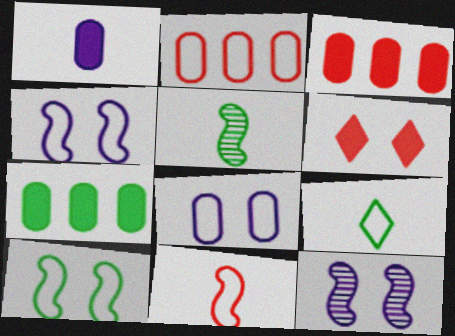[[2, 4, 9], 
[3, 9, 12]]